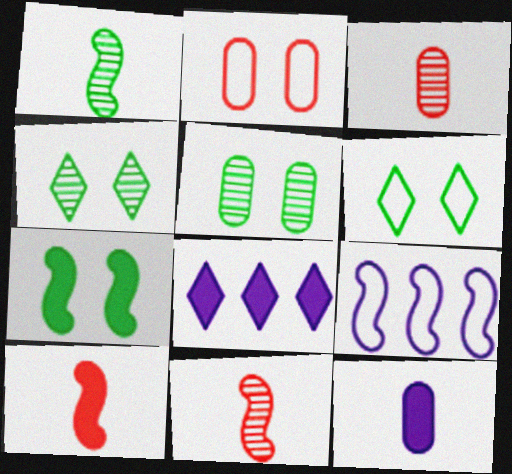[[1, 2, 8], 
[5, 6, 7], 
[7, 9, 11]]